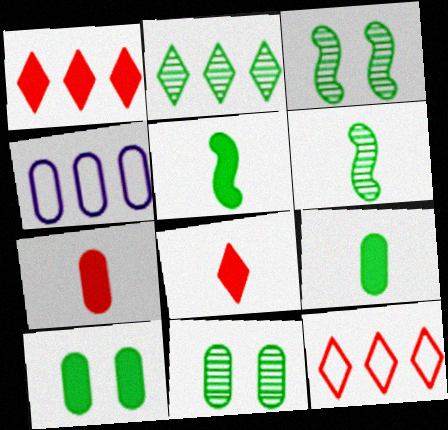[[2, 6, 11], 
[3, 4, 8], 
[4, 7, 11]]